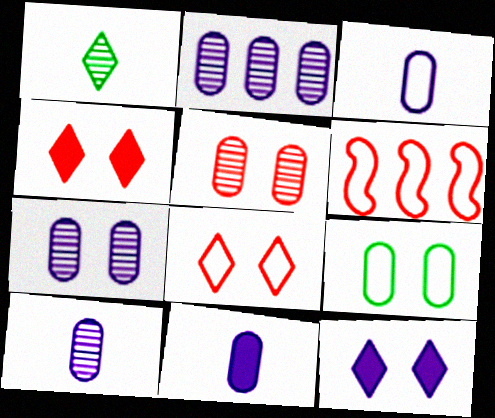[[2, 7, 10], 
[3, 10, 11]]